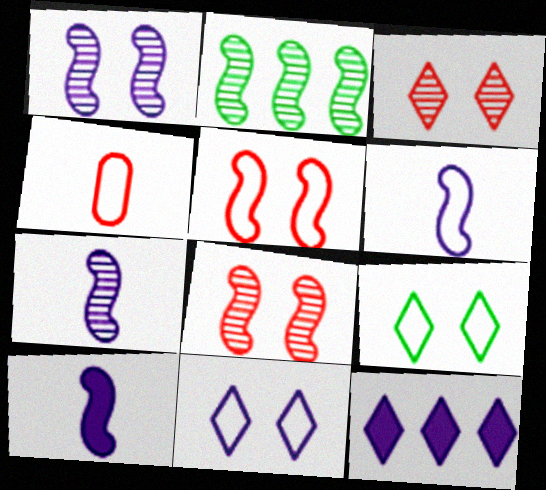[[2, 5, 10], 
[2, 7, 8], 
[6, 7, 10]]